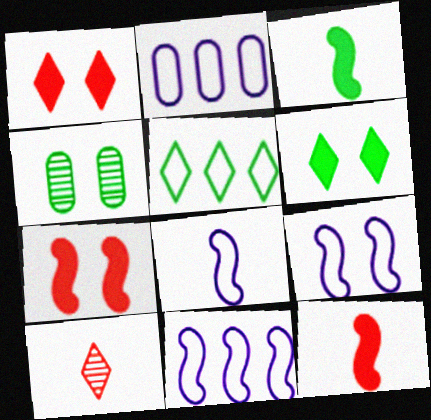[[1, 4, 9], 
[3, 4, 5], 
[8, 9, 11]]